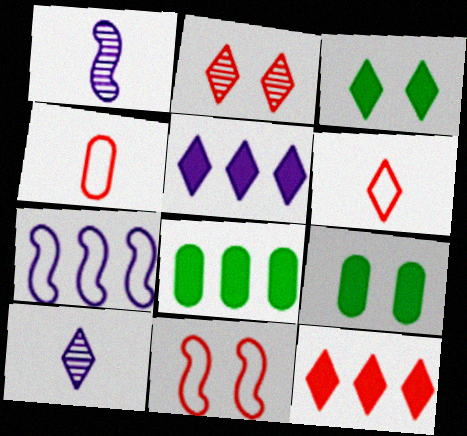[[2, 6, 12], 
[8, 10, 11]]